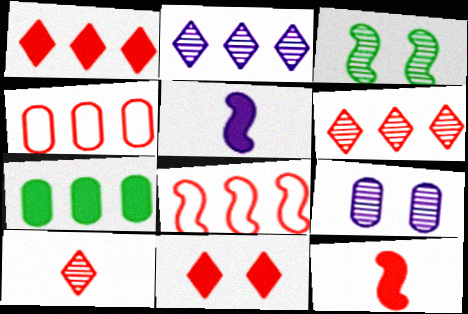[[2, 7, 8], 
[3, 5, 8], 
[5, 7, 11]]